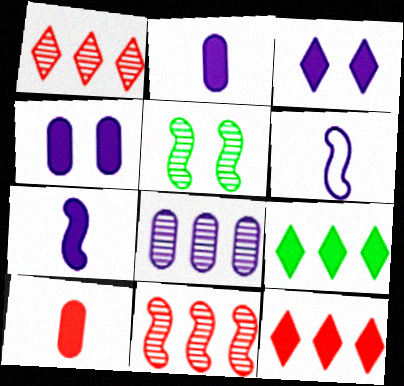[[3, 6, 8]]